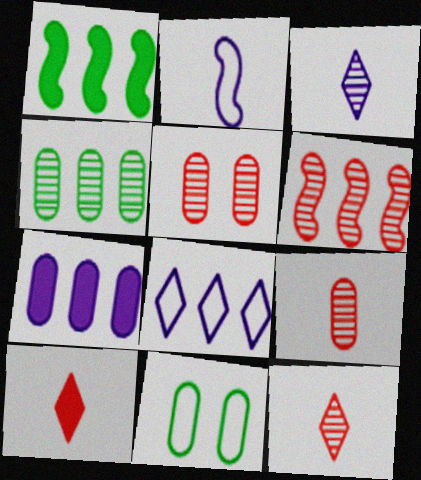[[5, 6, 12], 
[7, 9, 11]]